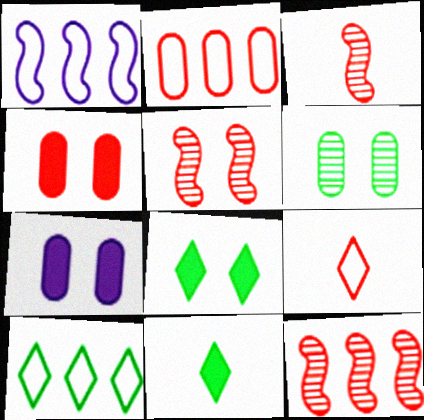[[1, 2, 10], 
[3, 5, 12], 
[3, 7, 10], 
[4, 9, 12]]